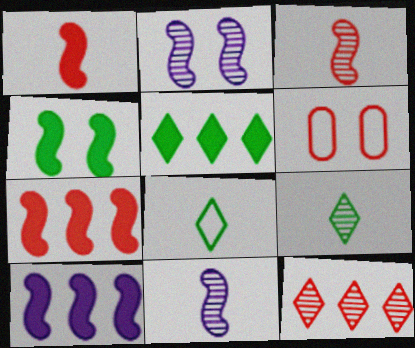[[1, 4, 10], 
[1, 6, 12], 
[5, 6, 11], 
[6, 9, 10]]